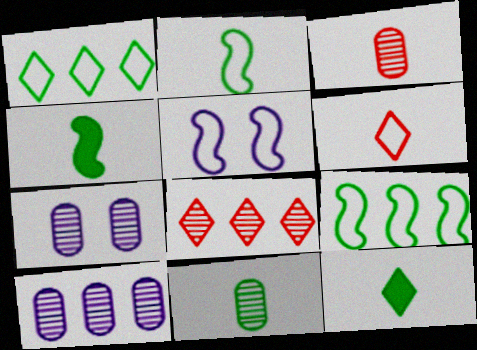[[2, 11, 12]]